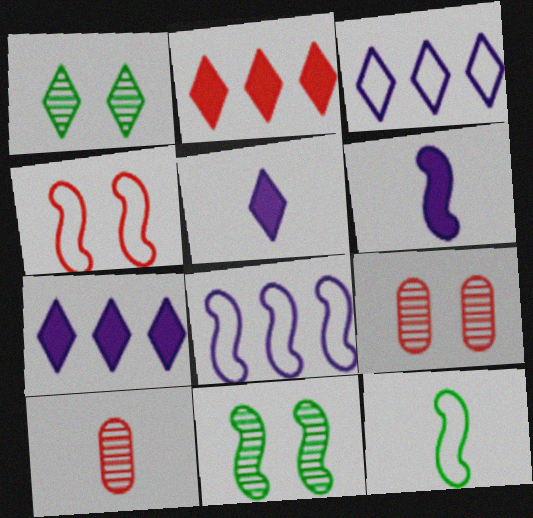[[2, 4, 10], 
[4, 8, 12], 
[5, 10, 12], 
[7, 9, 12]]